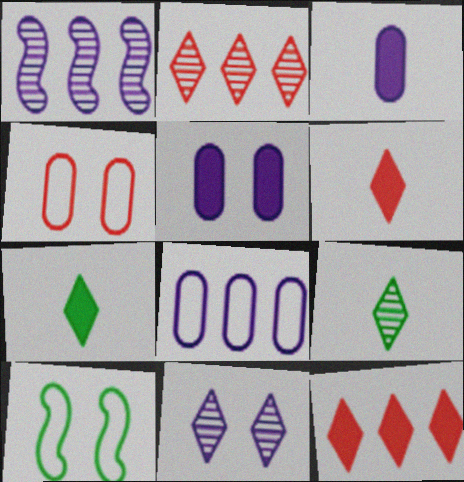[[1, 4, 7], 
[2, 3, 10], 
[2, 9, 11]]